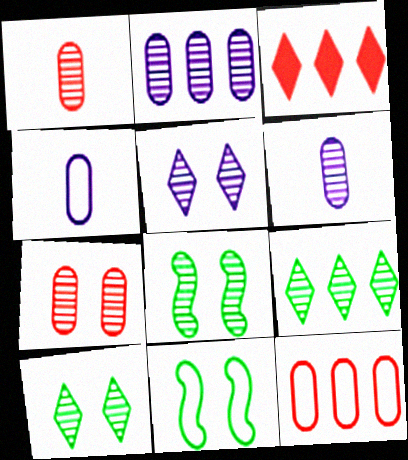[[3, 4, 8], 
[3, 6, 11], 
[5, 7, 8]]